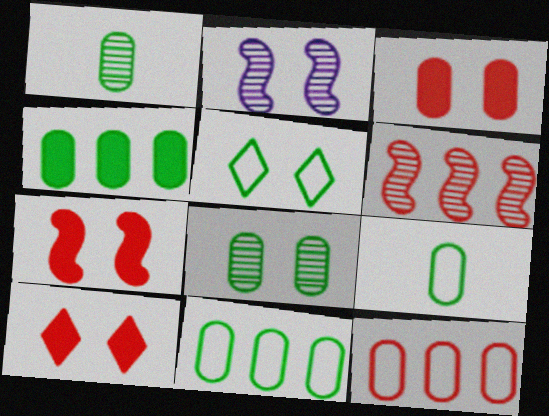[[2, 3, 5], 
[3, 7, 10], 
[4, 8, 9]]